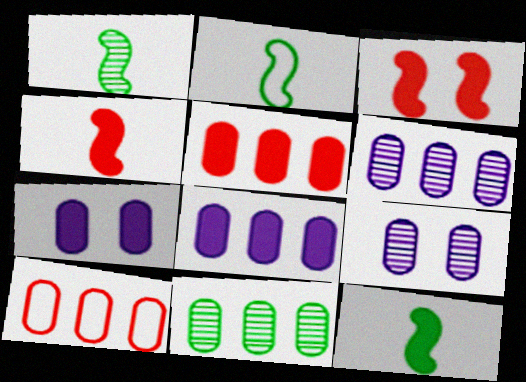[[1, 2, 12], 
[8, 10, 11]]